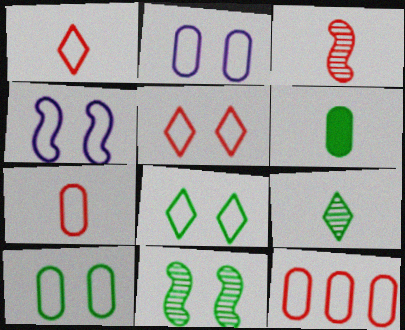[[4, 5, 10]]